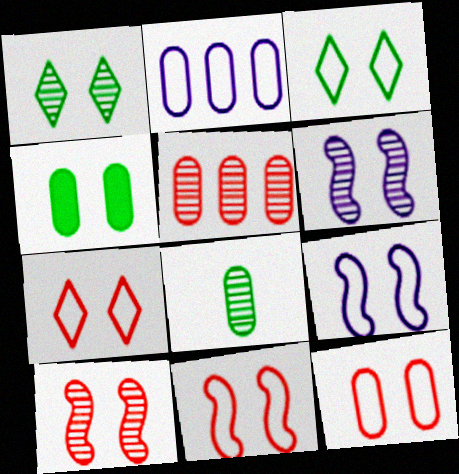[[3, 9, 12], 
[4, 6, 7], 
[7, 11, 12]]